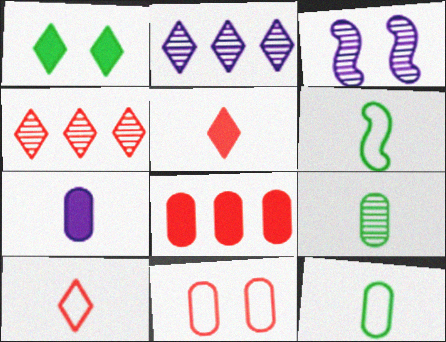[[1, 2, 10], 
[1, 3, 11], 
[3, 4, 9]]